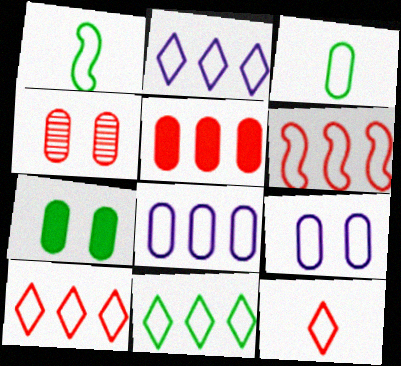[[1, 9, 10], 
[2, 10, 11], 
[4, 7, 9], 
[6, 8, 11]]